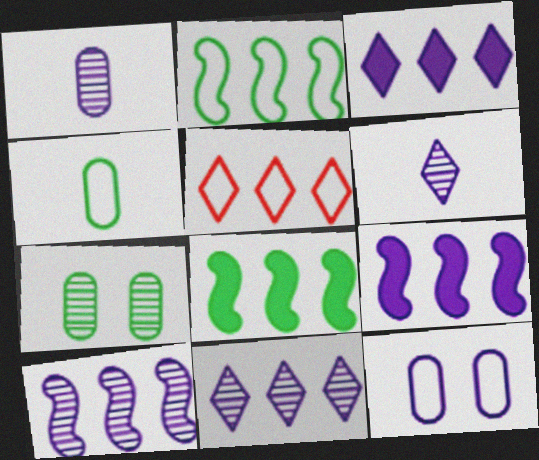[[6, 9, 12]]